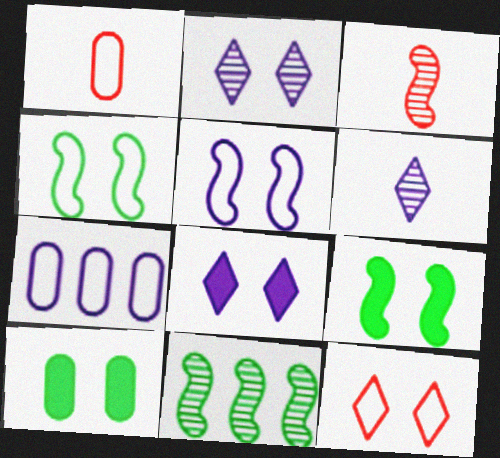[[1, 8, 11]]